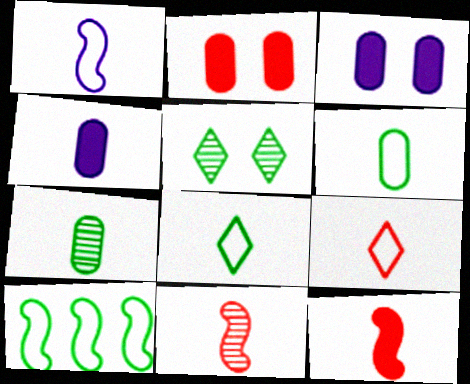[[1, 6, 9], 
[4, 8, 11]]